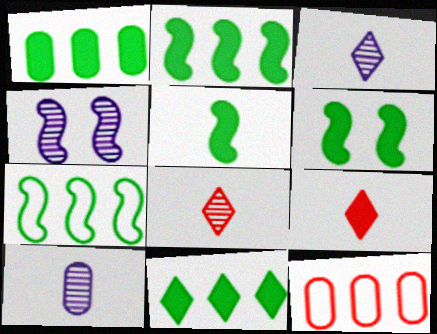[[1, 2, 11], 
[2, 5, 6], 
[3, 6, 12]]